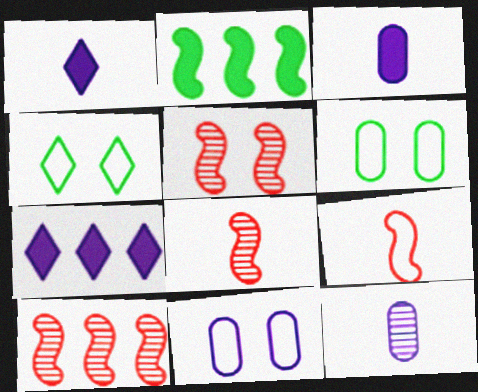[[1, 6, 10], 
[3, 4, 10], 
[5, 8, 10], 
[6, 7, 8]]